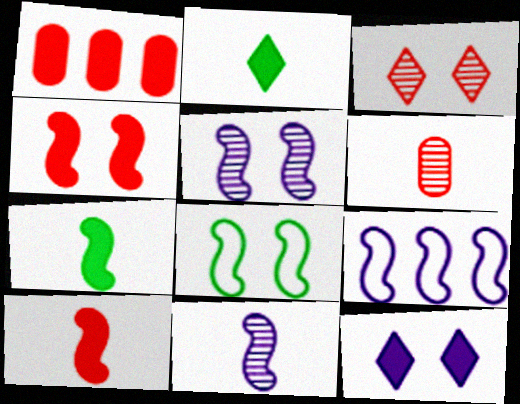[[1, 7, 12], 
[4, 5, 8]]